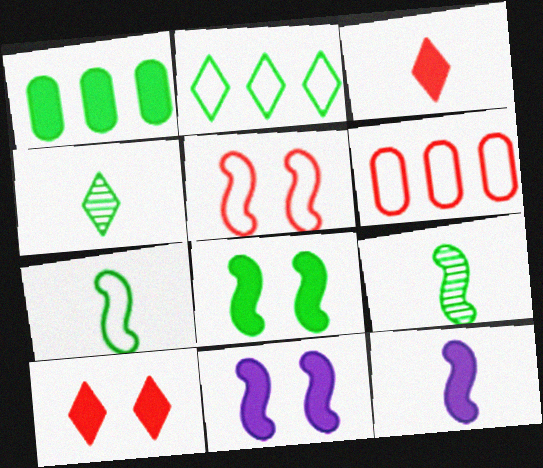[[1, 3, 11], 
[1, 10, 12], 
[4, 6, 11]]